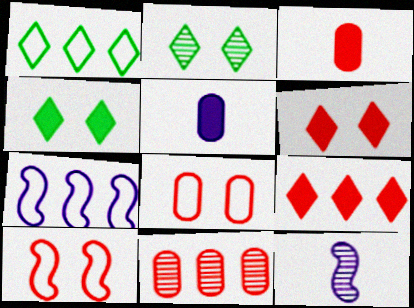[[2, 3, 7], 
[2, 11, 12], 
[3, 8, 11]]